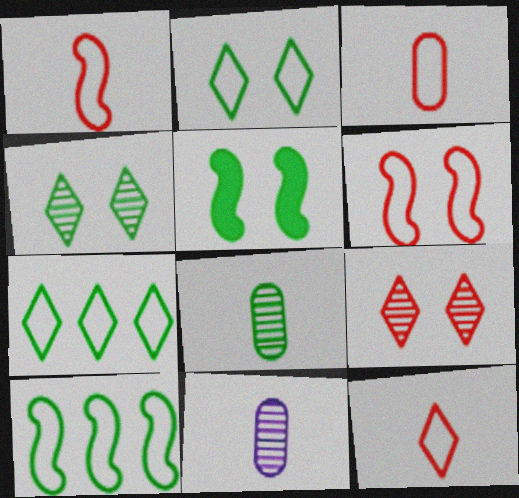[[1, 3, 12], 
[5, 7, 8]]